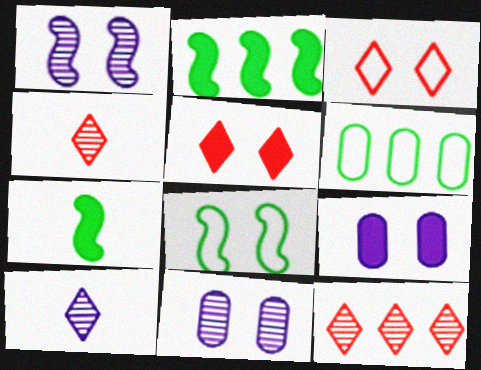[[5, 8, 11]]